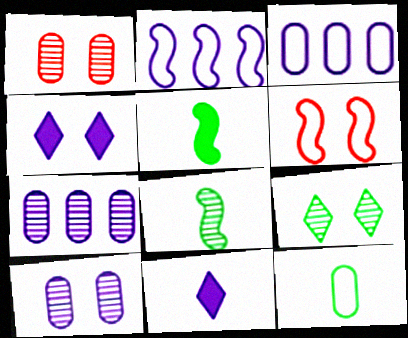[[2, 10, 11]]